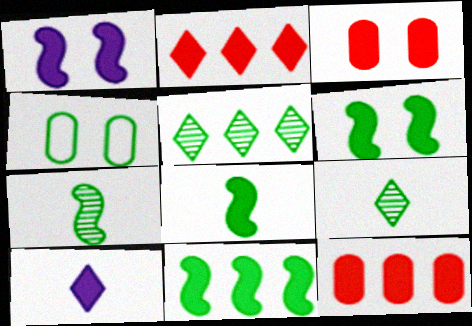[[3, 10, 11], 
[4, 5, 8], 
[4, 9, 11], 
[6, 8, 11], 
[6, 10, 12]]